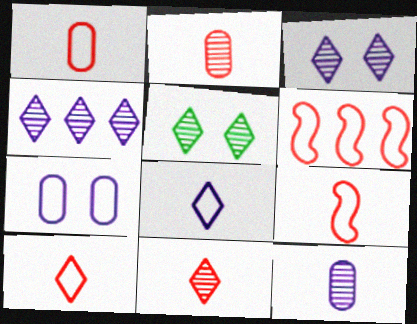[[1, 9, 10], 
[4, 5, 11]]